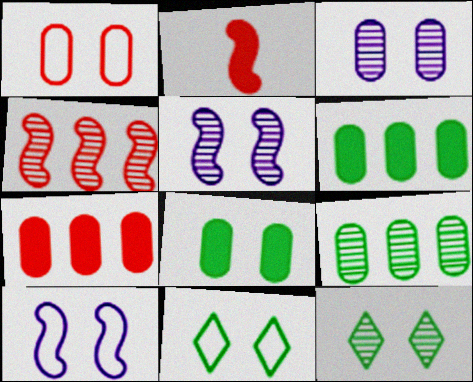[[1, 3, 8], 
[1, 10, 11]]